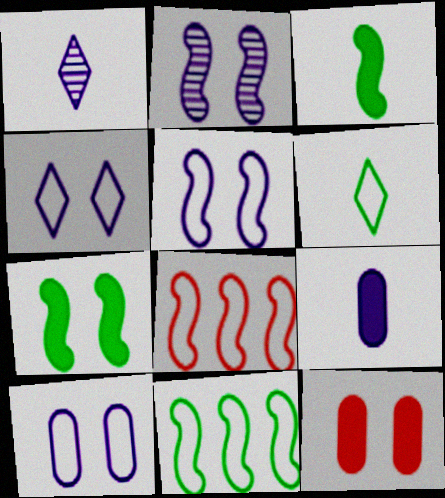[[1, 11, 12], 
[2, 3, 8], 
[4, 5, 10], 
[6, 8, 10]]